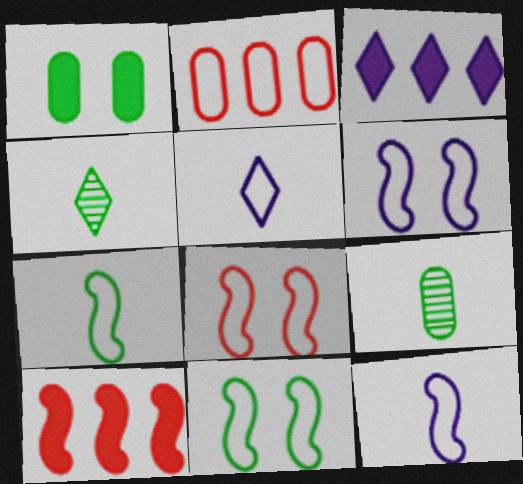[[2, 5, 11], 
[3, 8, 9], 
[6, 8, 11]]